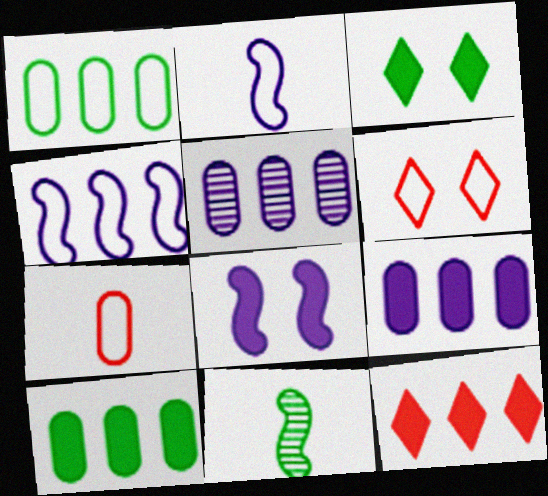[[1, 2, 6], 
[1, 3, 11], 
[6, 9, 11]]